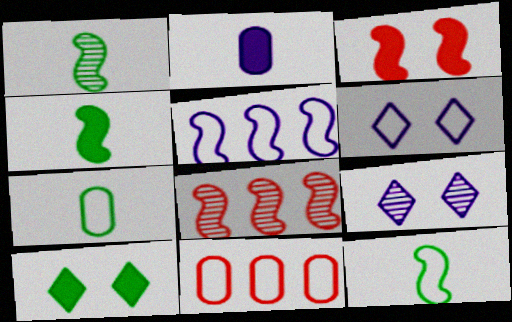[[1, 3, 5], 
[1, 4, 12], 
[2, 5, 9], 
[4, 9, 11], 
[6, 11, 12]]